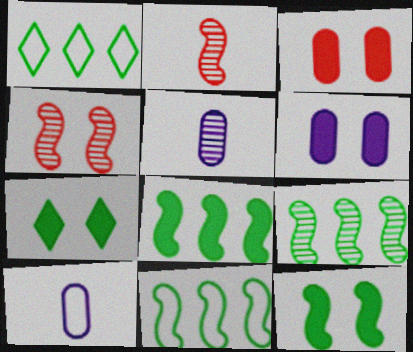[[1, 2, 6], 
[8, 9, 11]]